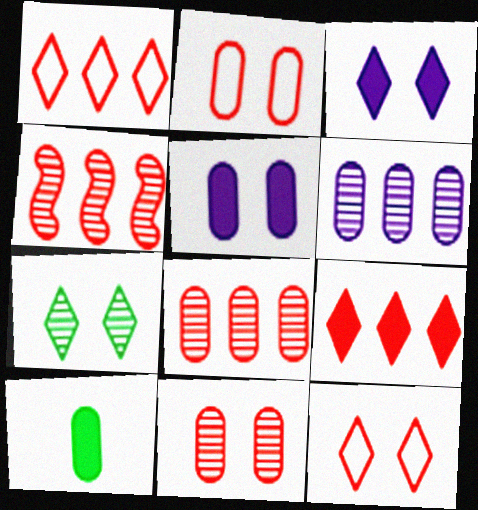[[2, 6, 10], 
[3, 7, 12]]